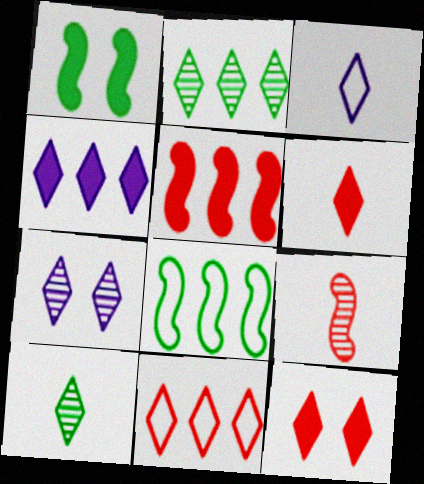[[2, 3, 12], 
[2, 4, 11], 
[3, 4, 7], 
[3, 6, 10]]